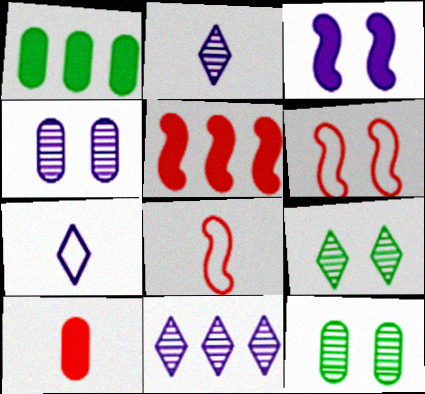[[1, 2, 6], 
[5, 7, 12]]